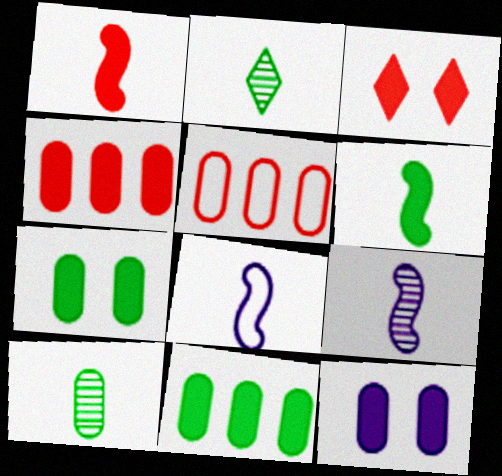[[1, 3, 4], 
[5, 10, 12]]